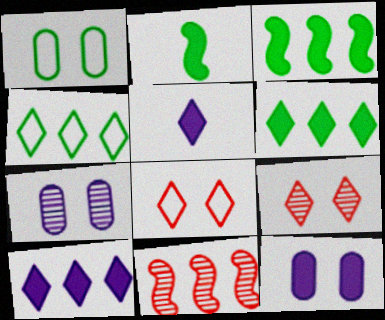[[1, 5, 11], 
[4, 5, 9]]